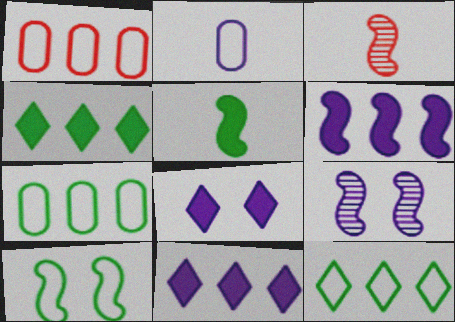[[2, 9, 11], 
[3, 6, 10], 
[3, 7, 8]]